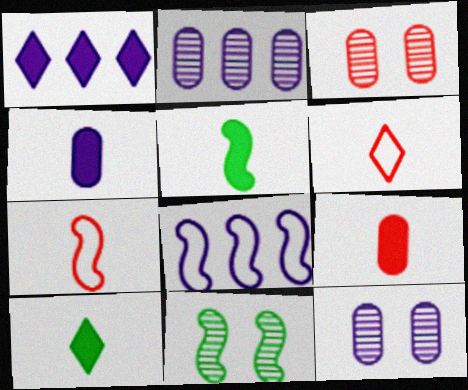[[1, 2, 8], 
[3, 8, 10]]